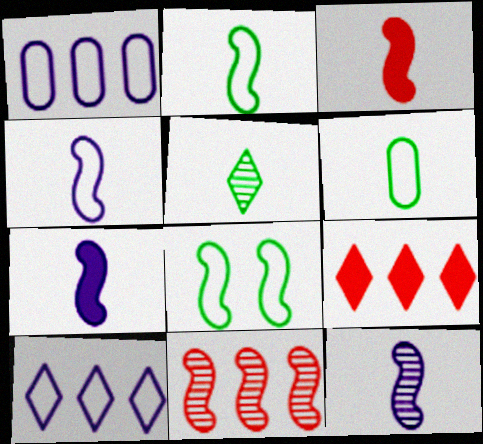[[2, 3, 12], 
[4, 7, 12], 
[7, 8, 11]]